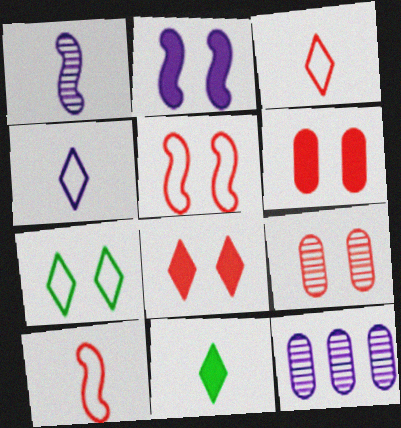[[2, 4, 12], 
[2, 7, 9], 
[5, 8, 9], 
[5, 11, 12]]